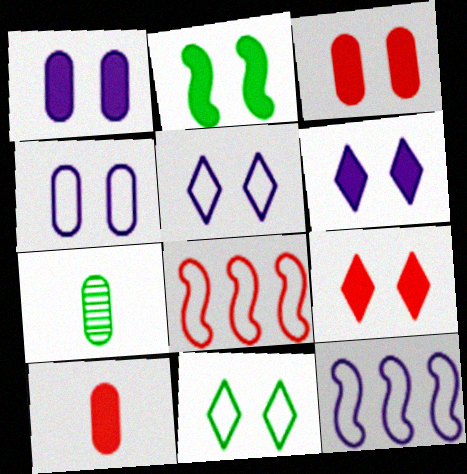[[1, 2, 9], 
[2, 3, 6], 
[6, 7, 8], 
[7, 9, 12]]